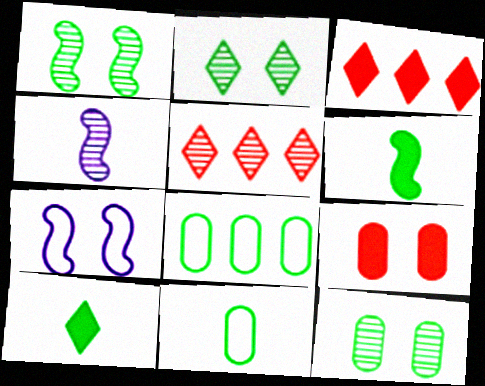[[1, 2, 12], 
[1, 8, 10], 
[2, 6, 8], 
[2, 7, 9], 
[4, 5, 12]]